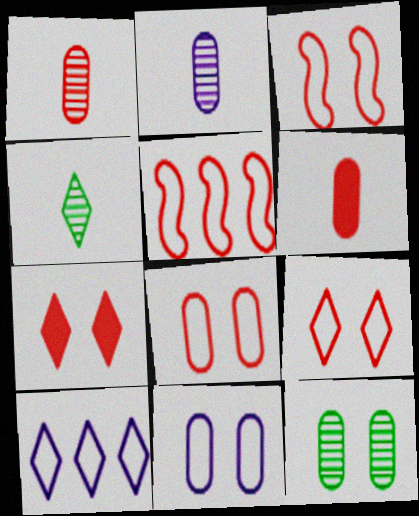[[1, 5, 7], 
[3, 8, 9], 
[4, 7, 10]]